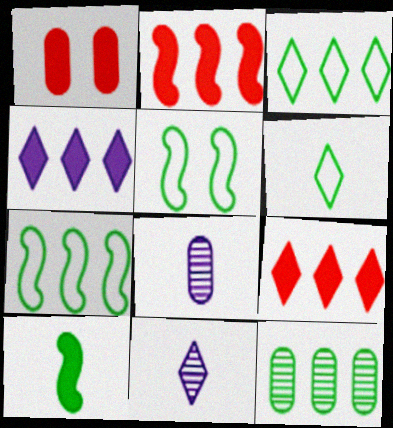[[1, 4, 10], 
[1, 7, 11], 
[5, 8, 9]]